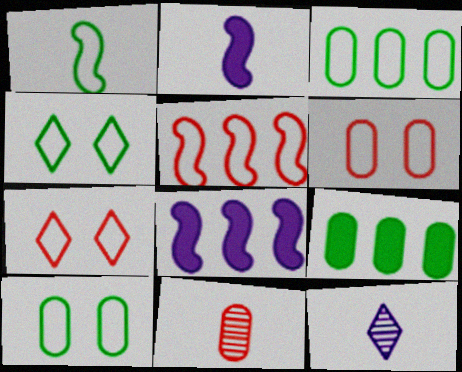[[1, 3, 4], 
[4, 8, 11]]